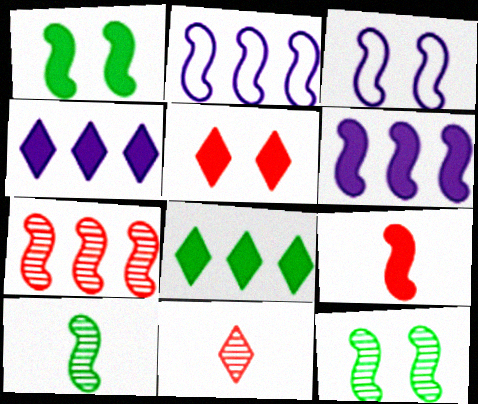[[1, 6, 9], 
[2, 9, 12]]